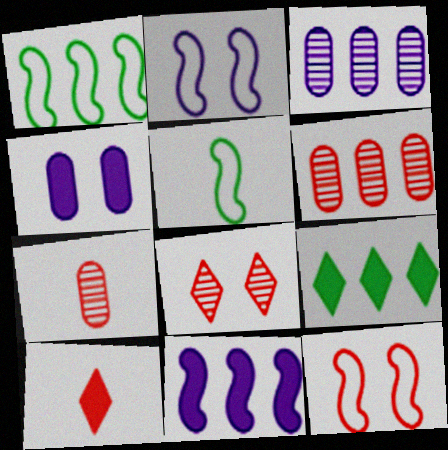[[2, 7, 9], 
[6, 10, 12]]